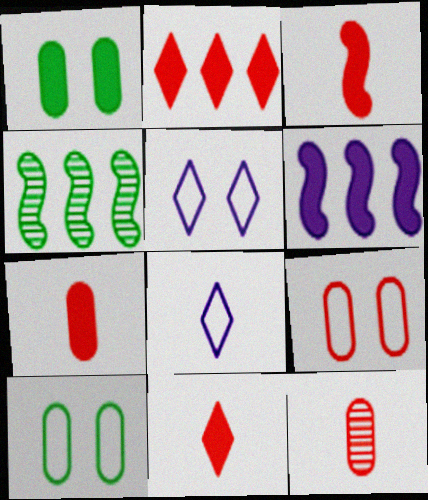[[1, 6, 11], 
[3, 7, 11], 
[4, 5, 7]]